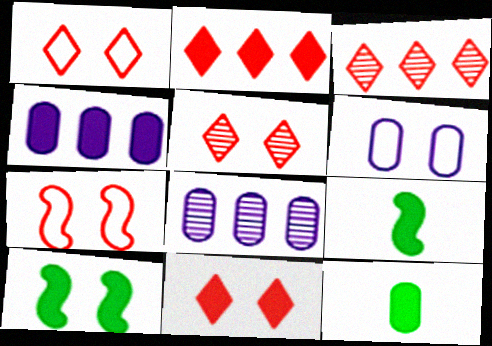[[1, 5, 11], 
[1, 8, 9], 
[3, 6, 9], 
[4, 9, 11], 
[5, 6, 10]]